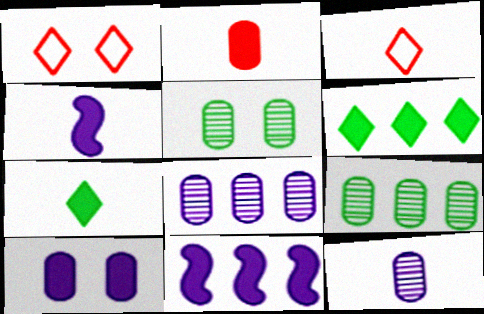[[1, 4, 9], 
[2, 4, 7], 
[3, 5, 11]]